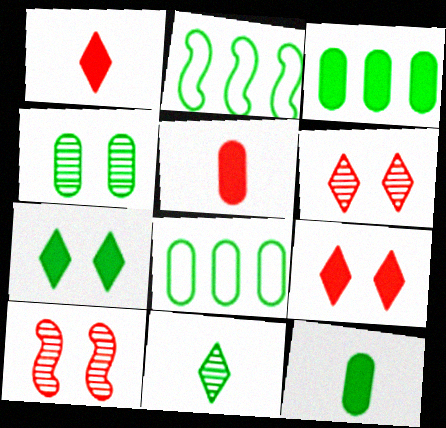[[4, 8, 12]]